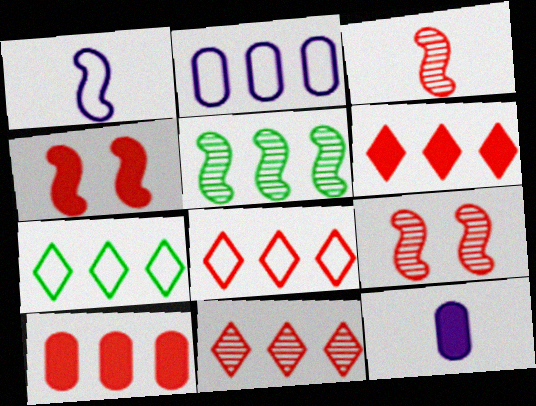[[1, 4, 5], 
[2, 5, 6], 
[6, 8, 11], 
[7, 9, 12]]